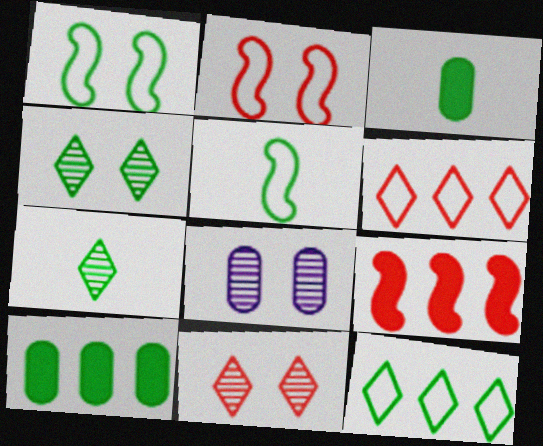[[1, 7, 10], 
[3, 5, 7], 
[4, 5, 10]]